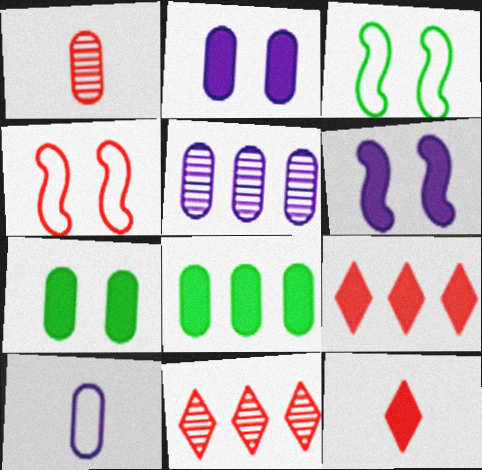[[1, 4, 9], 
[2, 5, 10], 
[3, 5, 12], 
[6, 8, 12]]